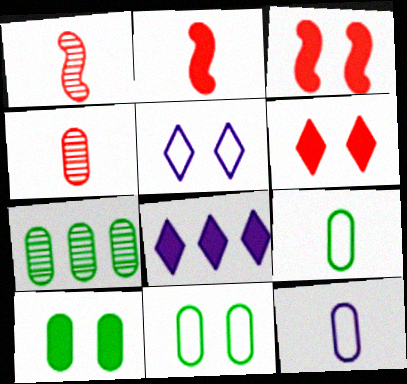[[1, 8, 11], 
[2, 5, 7], 
[2, 8, 10], 
[7, 9, 10]]